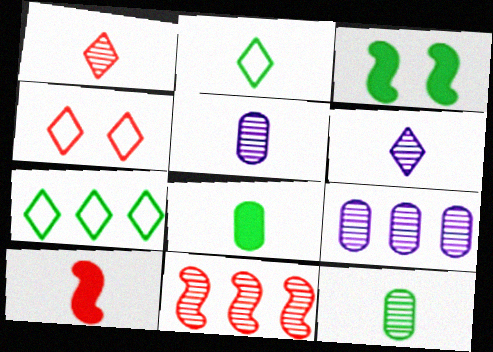[[2, 5, 10], 
[3, 7, 12]]